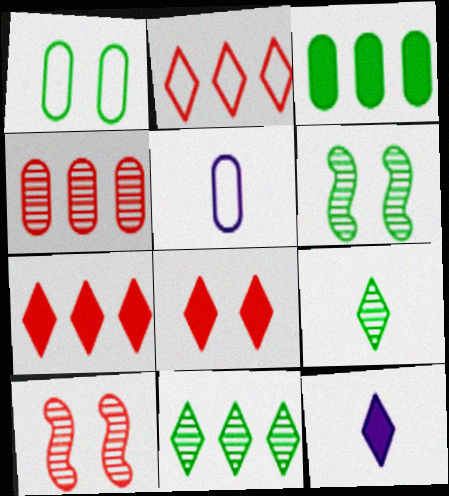[[5, 6, 7]]